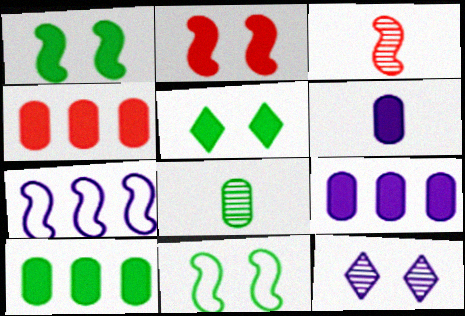[[1, 3, 7], 
[4, 9, 10], 
[6, 7, 12]]